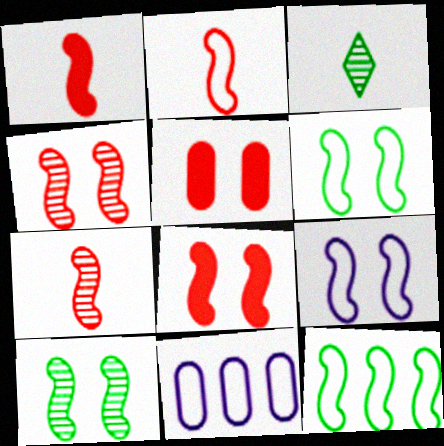[[1, 2, 7], 
[2, 9, 12], 
[3, 8, 11], 
[8, 9, 10]]